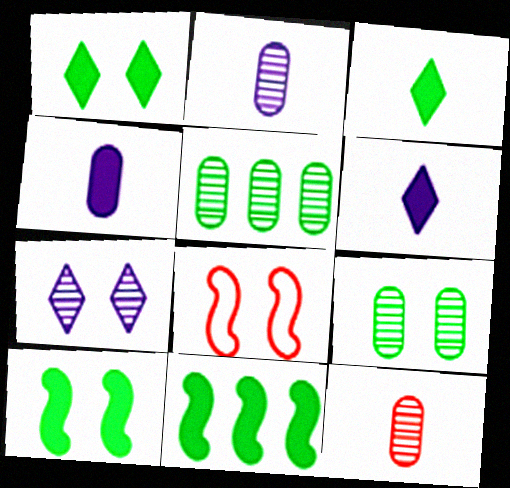[[5, 6, 8]]